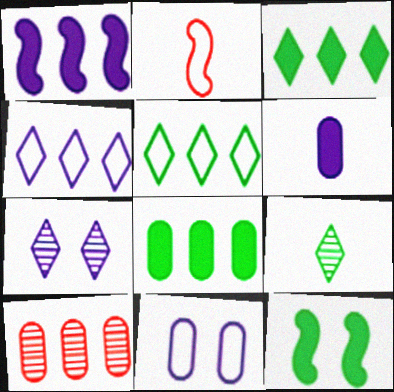[[1, 5, 10], 
[2, 5, 11], 
[2, 6, 9], 
[2, 7, 8]]